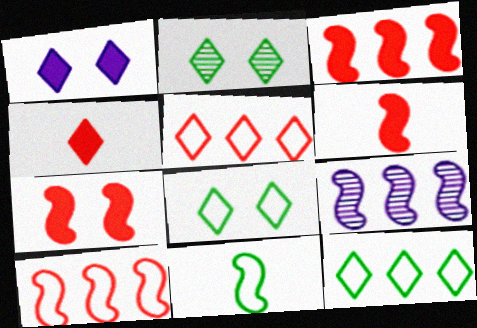[[3, 6, 7], 
[7, 9, 11]]